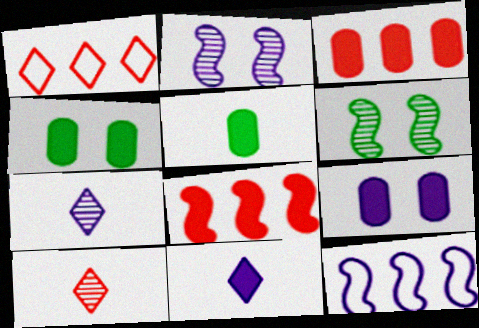[[1, 2, 5], 
[3, 5, 9], 
[4, 8, 11], 
[4, 10, 12], 
[7, 9, 12]]